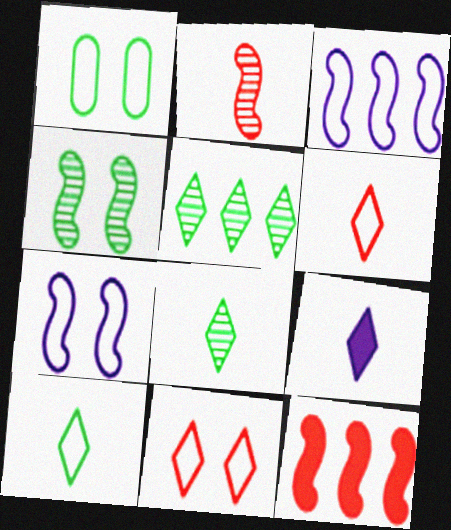[[1, 3, 6], 
[1, 7, 11], 
[5, 9, 11], 
[6, 8, 9]]